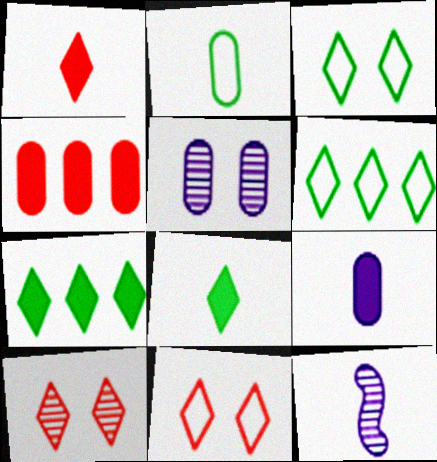[[1, 2, 12], 
[2, 4, 5], 
[3, 4, 12]]